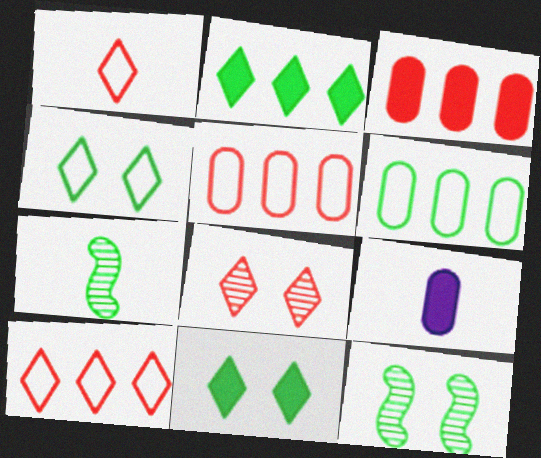[[1, 7, 9], 
[6, 7, 11], 
[9, 10, 12]]